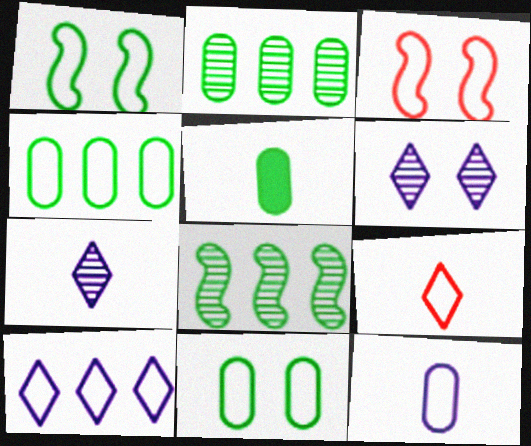[[2, 5, 11]]